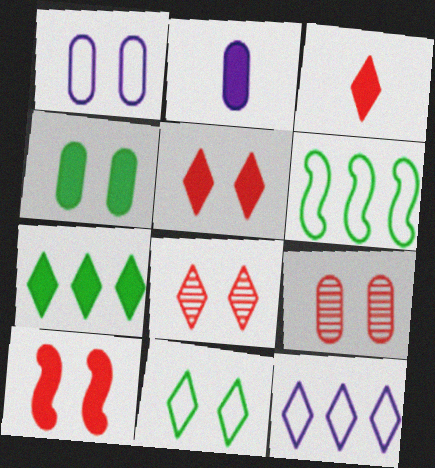[[1, 4, 9], 
[2, 6, 8], 
[2, 7, 10]]